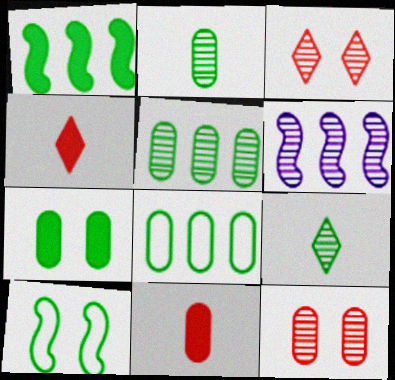[[2, 3, 6], 
[2, 7, 8], 
[6, 9, 12]]